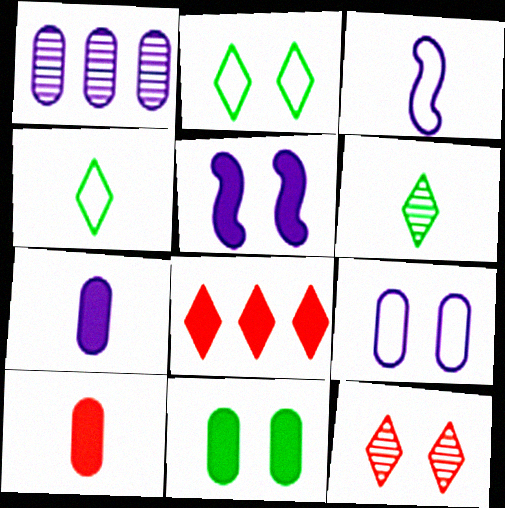[[1, 7, 9], 
[3, 6, 10]]